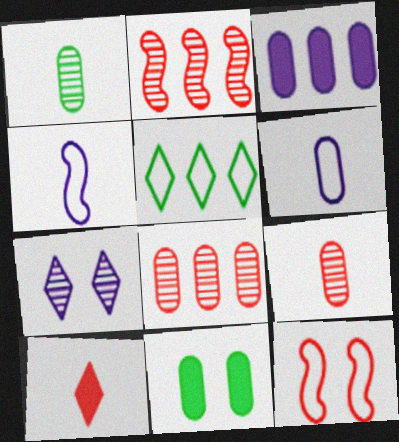[[1, 2, 7], 
[1, 4, 10], 
[2, 3, 5], 
[3, 4, 7], 
[5, 6, 12], 
[5, 7, 10], 
[6, 8, 11], 
[7, 11, 12], 
[8, 10, 12]]